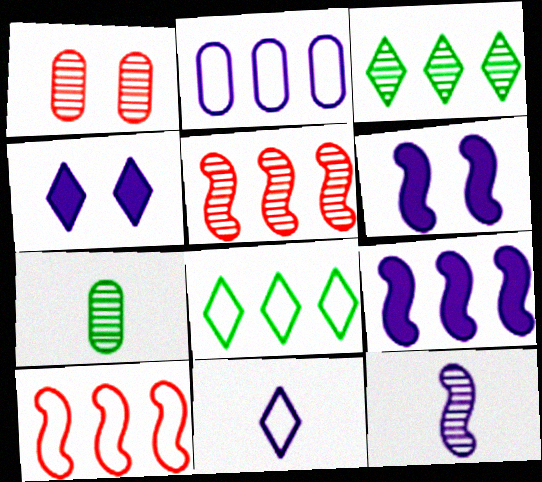[[1, 3, 12], 
[2, 4, 12], 
[2, 8, 10], 
[4, 7, 10]]